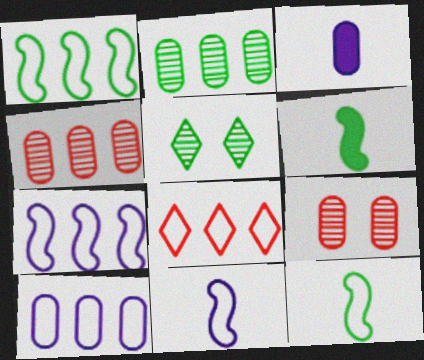[[1, 8, 10]]